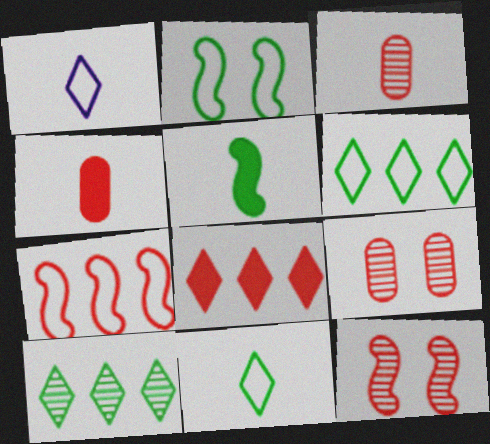[[1, 3, 5]]